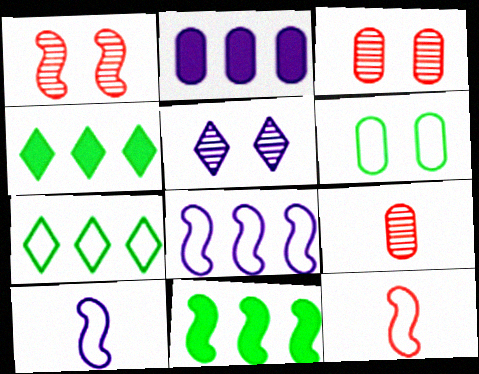[[1, 10, 11], 
[2, 5, 10], 
[2, 6, 9], 
[3, 4, 10]]